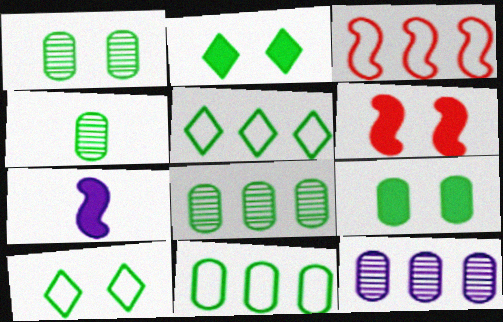[[1, 4, 8], 
[4, 9, 11]]